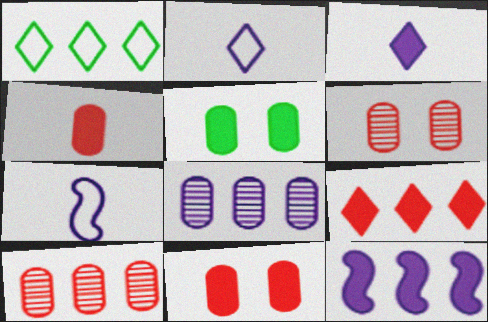[[1, 10, 12]]